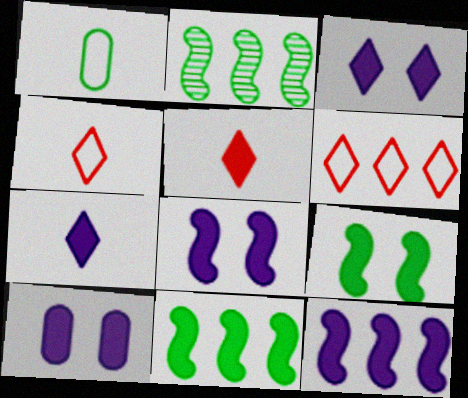[[2, 4, 10], 
[3, 8, 10], 
[5, 10, 11], 
[7, 10, 12]]